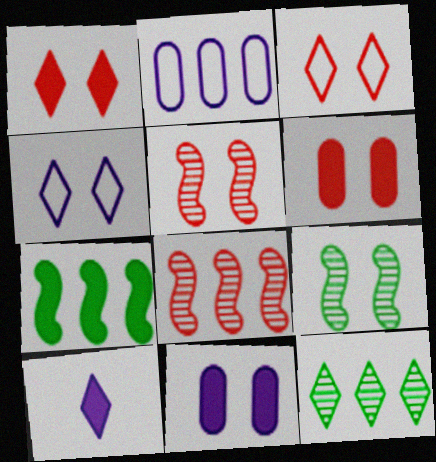[[3, 5, 6], 
[3, 9, 11], 
[3, 10, 12], 
[4, 6, 9], 
[6, 7, 10]]